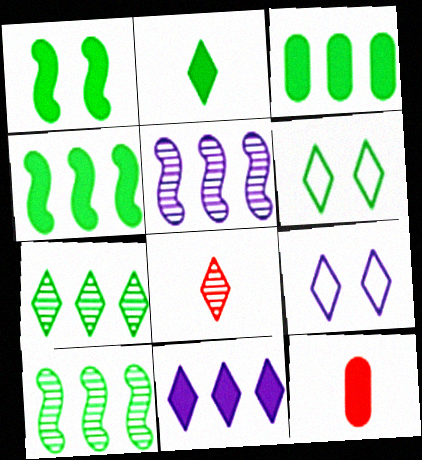[[1, 2, 3], 
[1, 11, 12], 
[2, 6, 7], 
[5, 6, 12], 
[6, 8, 11], 
[9, 10, 12]]